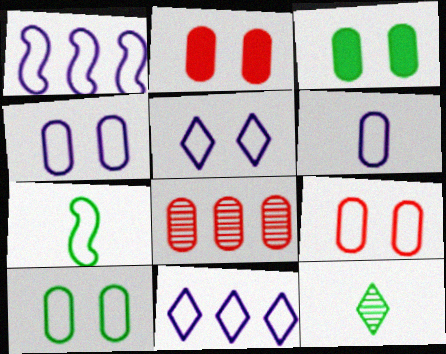[[1, 2, 12], 
[1, 5, 6], 
[3, 6, 8], 
[4, 9, 10], 
[7, 9, 11]]